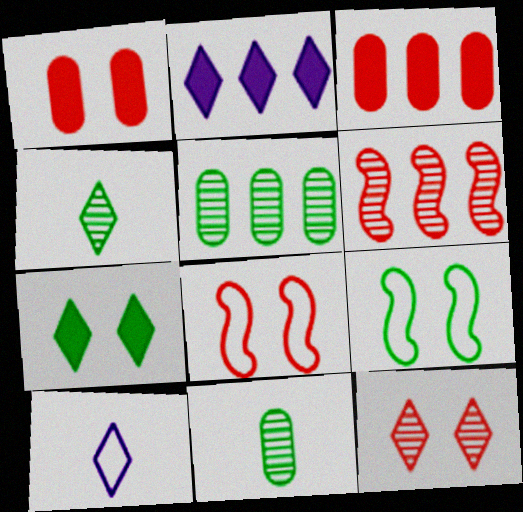[[1, 8, 12], 
[2, 8, 11]]